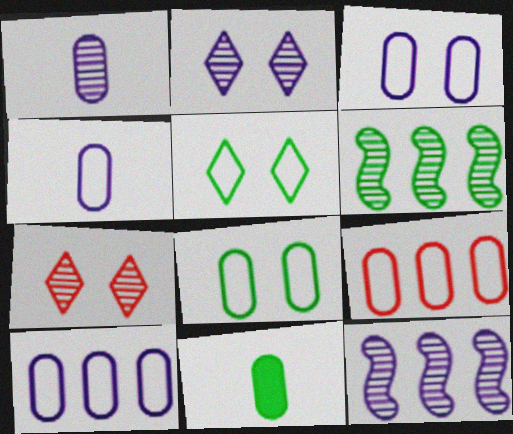[[1, 2, 12], 
[1, 6, 7], 
[3, 4, 10], 
[4, 8, 9], 
[5, 6, 11]]